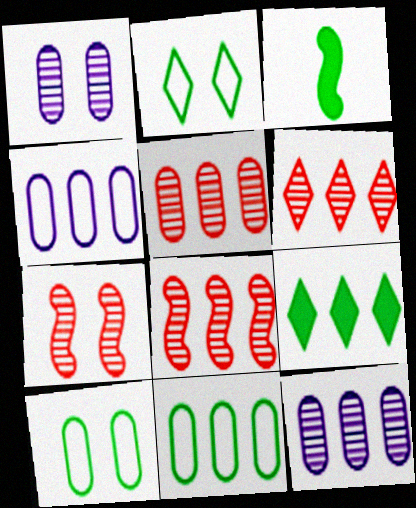[[4, 8, 9], 
[5, 6, 8]]